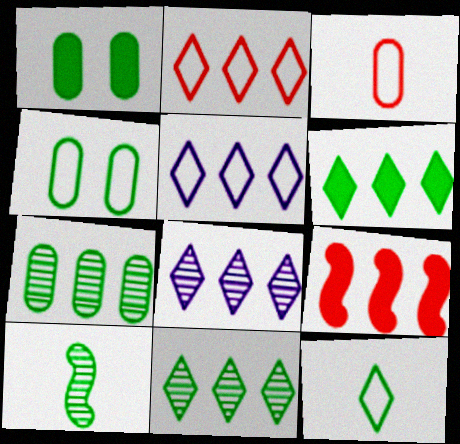[[2, 6, 8], 
[4, 6, 10], 
[5, 7, 9]]